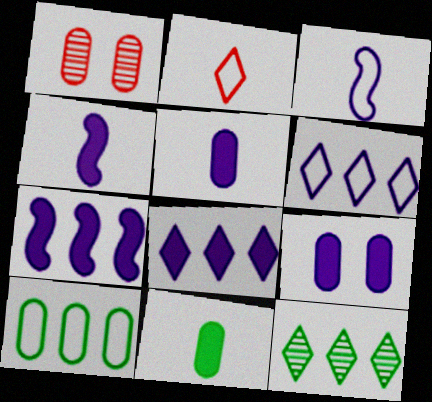[[1, 5, 10], 
[4, 8, 9]]